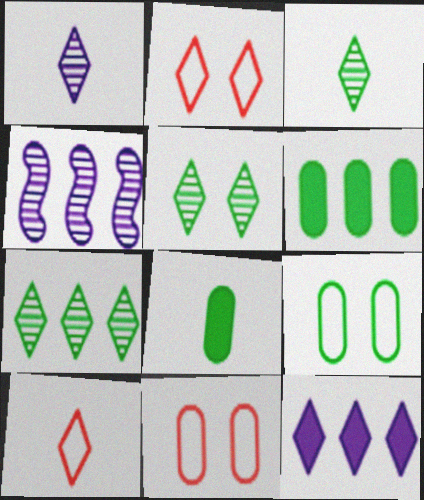[[2, 3, 12], 
[2, 4, 8], 
[3, 5, 7], 
[5, 10, 12]]